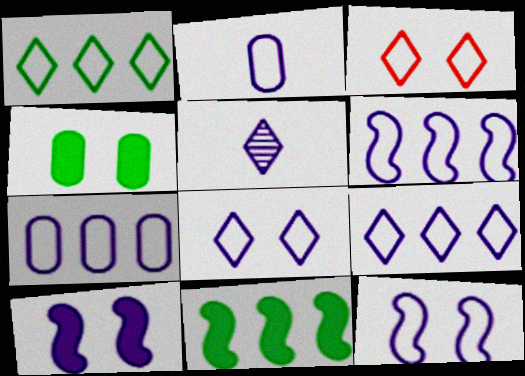[[2, 6, 8], 
[2, 9, 12], 
[5, 7, 10], 
[6, 7, 9]]